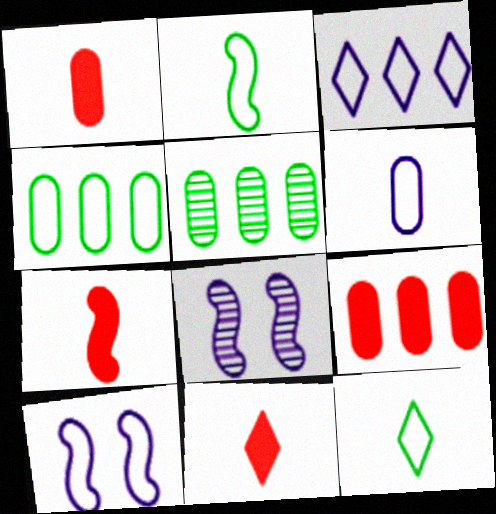[[1, 7, 11], 
[3, 6, 10], 
[4, 8, 11], 
[5, 10, 11], 
[8, 9, 12]]